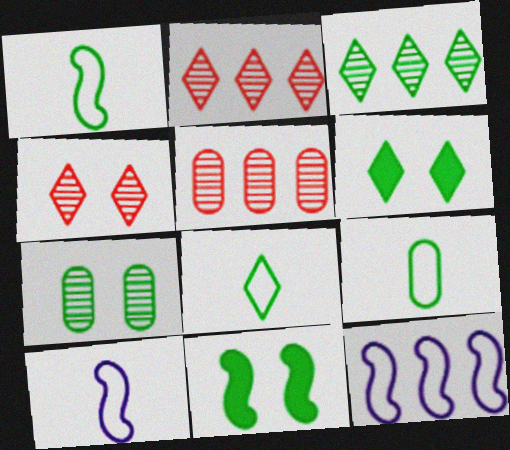[[1, 8, 9], 
[3, 6, 8], 
[3, 9, 11], 
[5, 6, 10]]